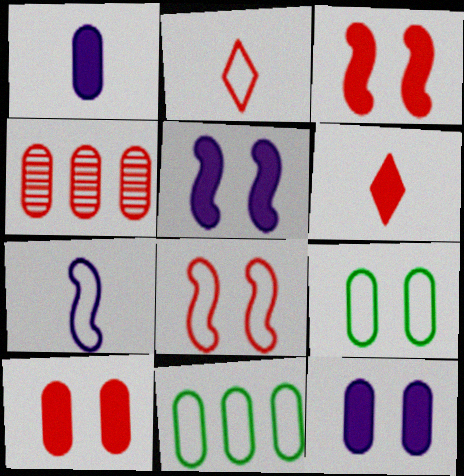[[1, 4, 9], 
[2, 3, 4], 
[4, 6, 8]]